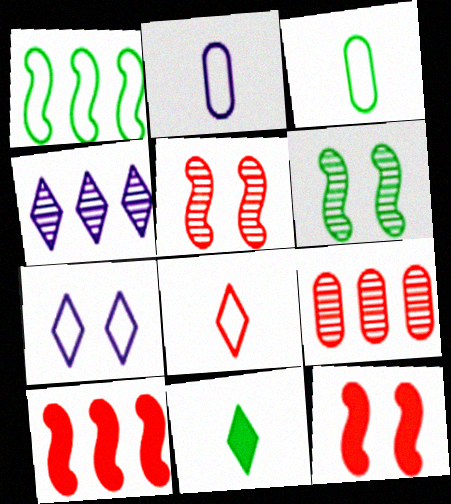[[3, 4, 12], 
[8, 9, 12]]